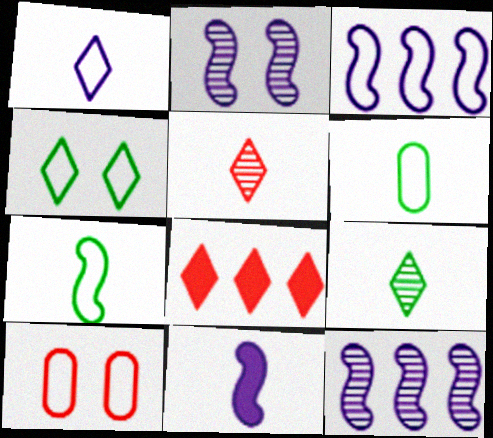[[2, 3, 11], 
[2, 6, 8], 
[5, 6, 11]]